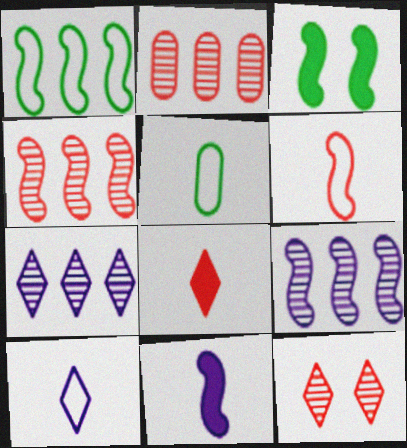[[2, 3, 10], 
[3, 6, 9], 
[5, 6, 10]]